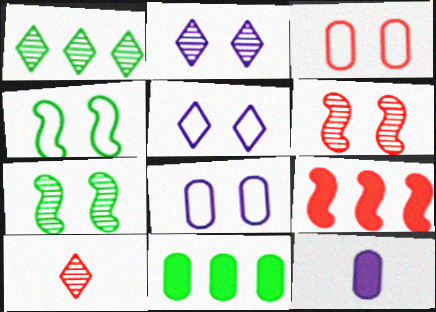[[1, 2, 10], 
[3, 4, 5], 
[3, 9, 10]]